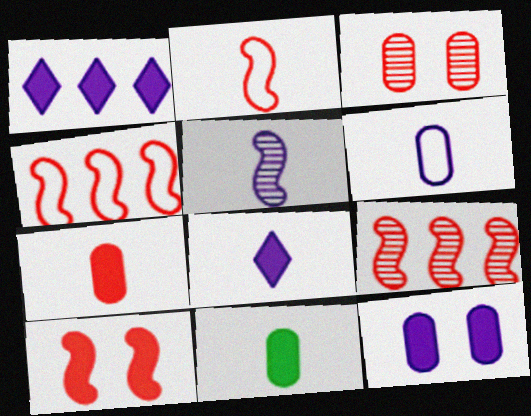[[1, 10, 11], 
[2, 9, 10], 
[5, 6, 8]]